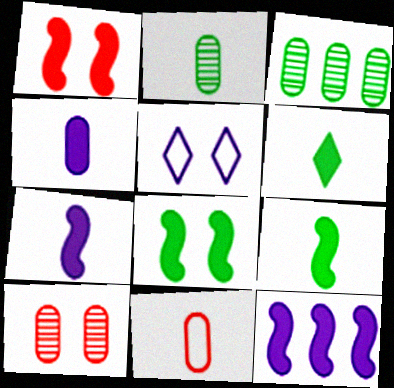[[1, 9, 12], 
[2, 4, 11], 
[5, 8, 10]]